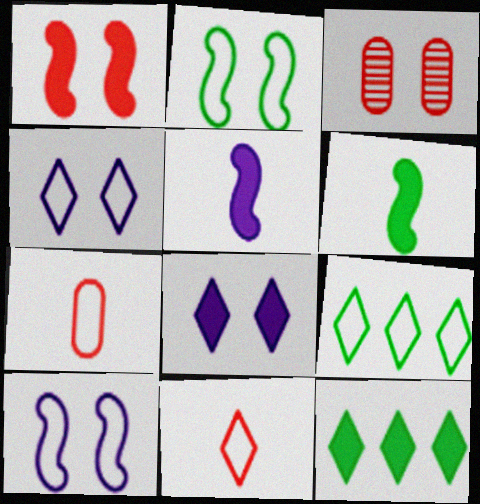[[2, 3, 8], 
[3, 5, 9], 
[4, 9, 11], 
[7, 9, 10]]